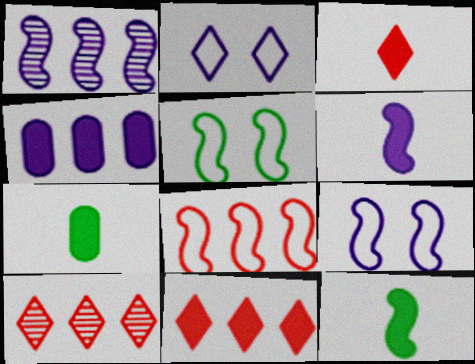[[1, 6, 9], 
[3, 6, 7], 
[7, 9, 10]]